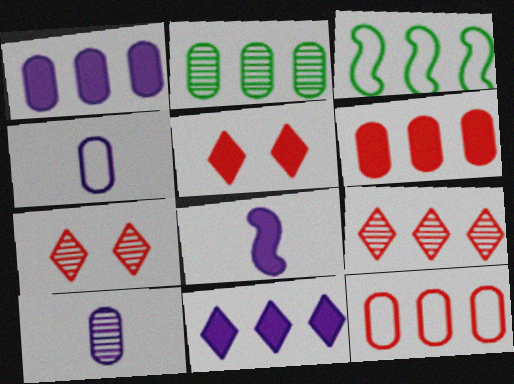[[1, 2, 12], 
[1, 3, 9], 
[3, 5, 10]]